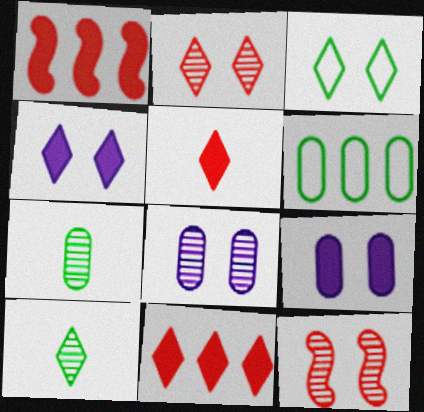[[2, 3, 4], 
[3, 9, 12]]